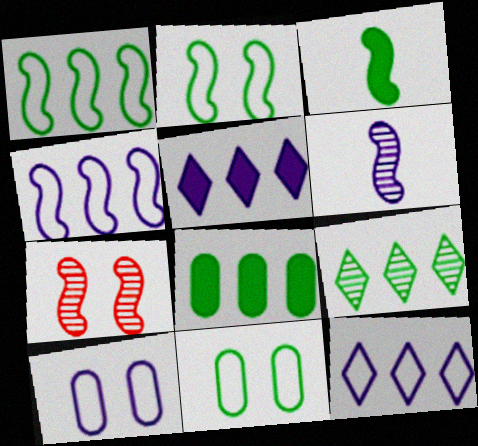[[1, 8, 9], 
[3, 4, 7], 
[3, 9, 11], 
[5, 6, 10]]